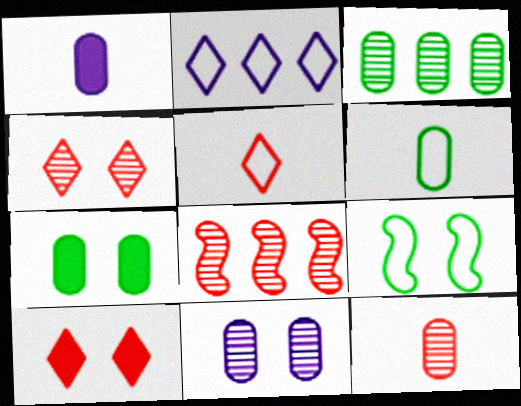[[1, 6, 12], 
[3, 6, 7], 
[3, 11, 12], 
[4, 8, 12], 
[9, 10, 11]]